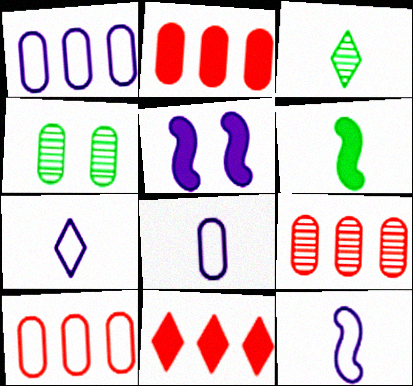[[2, 4, 8], 
[2, 9, 10], 
[3, 5, 10], 
[4, 11, 12], 
[7, 8, 12]]